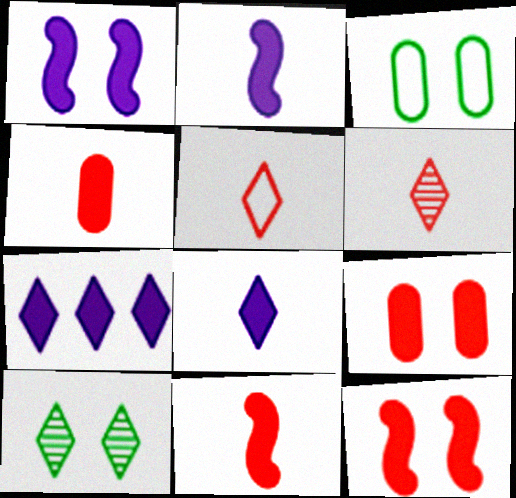[[5, 7, 10]]